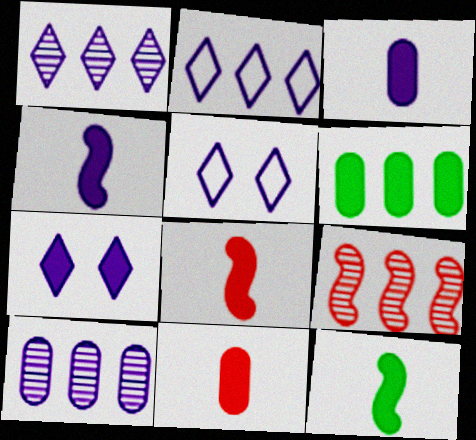[[2, 6, 9], 
[4, 5, 10], 
[4, 8, 12], 
[6, 7, 8]]